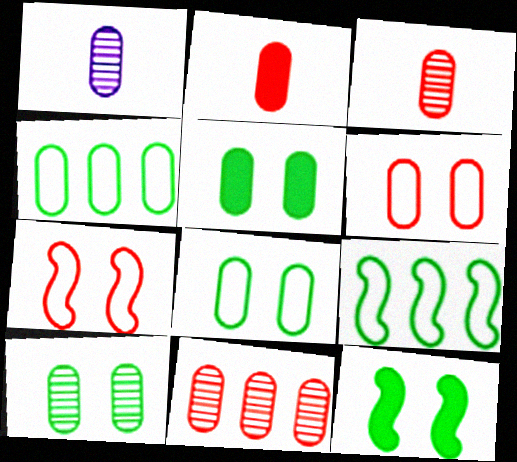[[1, 10, 11], 
[2, 6, 11], 
[5, 8, 10]]